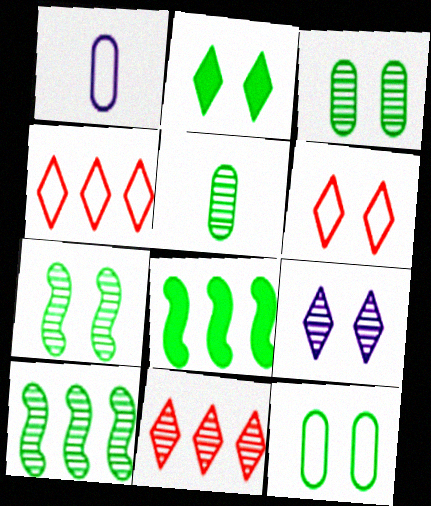[[2, 6, 9], 
[2, 7, 12]]